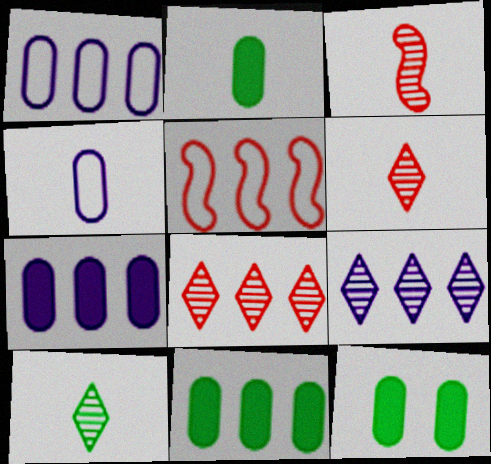[[2, 11, 12], 
[5, 9, 11]]